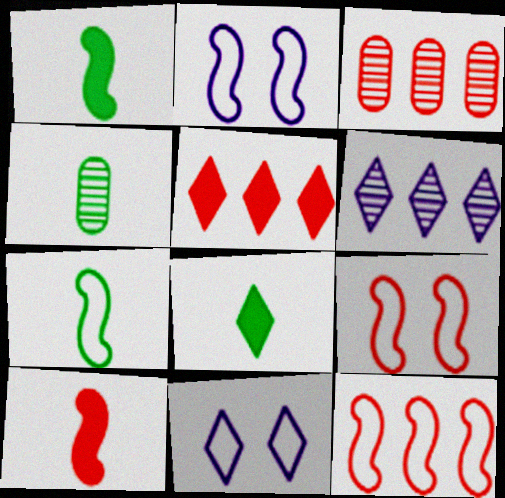[[1, 3, 11], 
[2, 3, 8], 
[2, 4, 5], 
[2, 7, 12], 
[3, 5, 12], 
[4, 7, 8]]